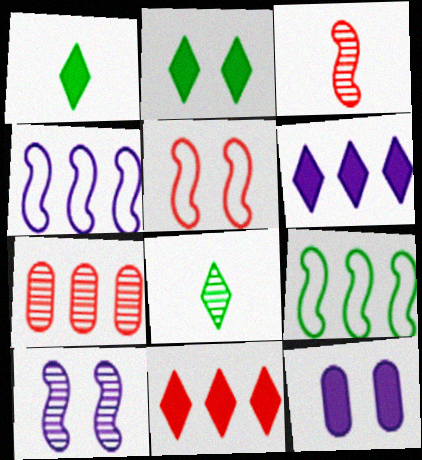[[6, 7, 9], 
[7, 8, 10]]